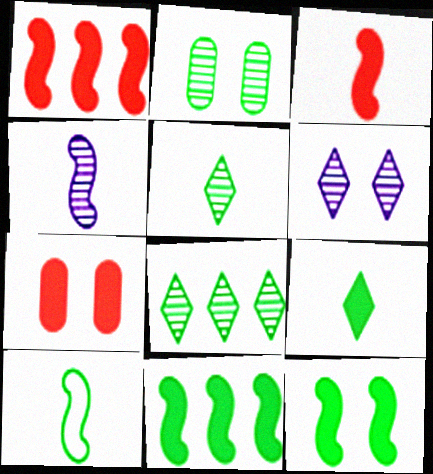[[3, 4, 10]]